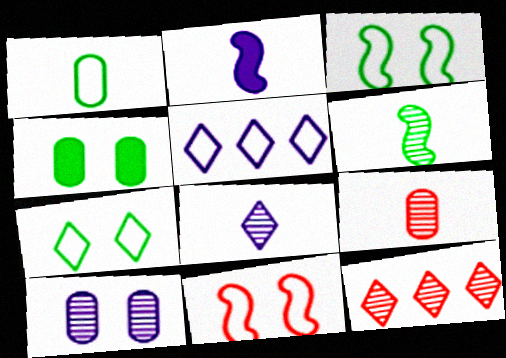[[1, 5, 11], 
[2, 5, 10], 
[6, 8, 9], 
[6, 10, 12]]